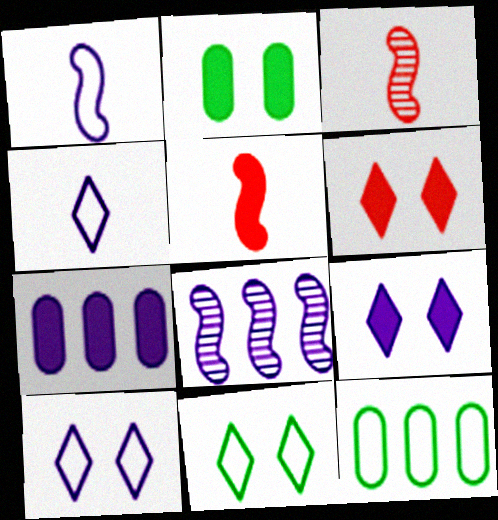[[3, 7, 11], 
[3, 9, 12]]